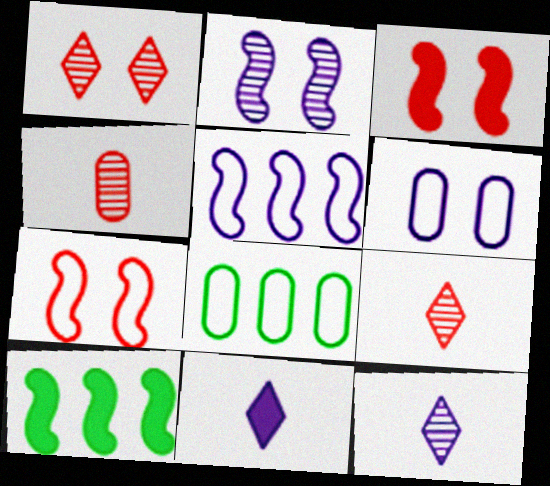[[3, 8, 12], 
[6, 9, 10]]